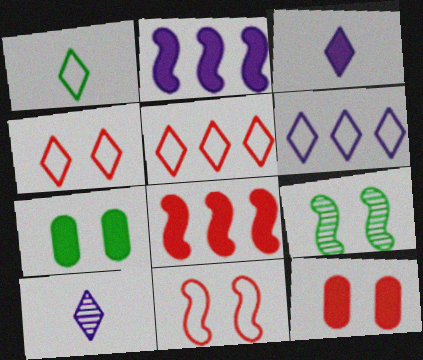[[1, 4, 6], 
[3, 7, 8]]